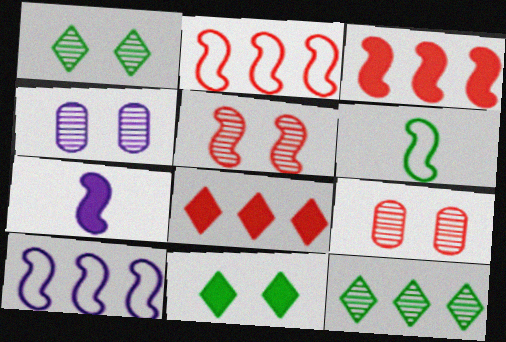[[1, 4, 5], 
[4, 6, 8]]